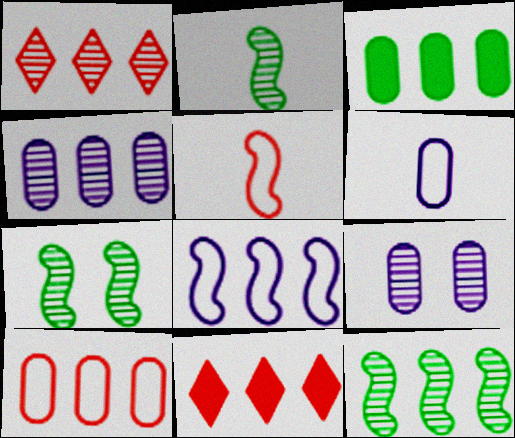[[1, 2, 9], 
[1, 3, 8], 
[1, 4, 12], 
[2, 7, 12], 
[3, 4, 10], 
[6, 7, 11]]